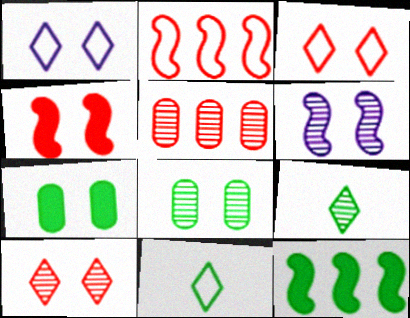[[1, 4, 8], 
[3, 6, 7], 
[5, 6, 9], 
[6, 8, 10], 
[8, 11, 12]]